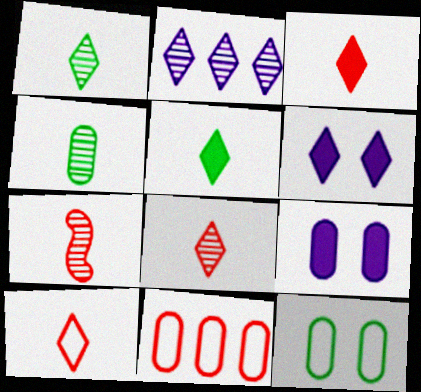[[3, 8, 10], 
[4, 9, 11]]